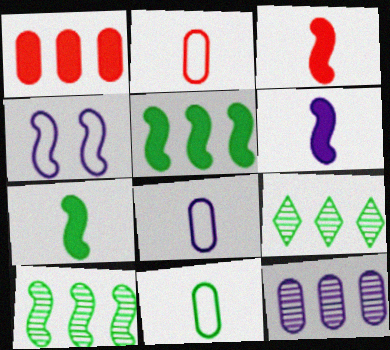[[2, 8, 11], 
[3, 4, 10], 
[3, 6, 7]]